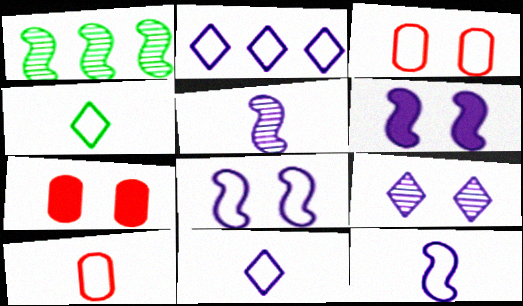[[1, 7, 11], 
[4, 10, 12]]